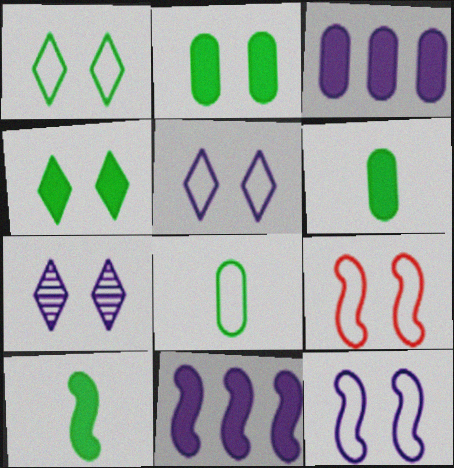[[2, 7, 9]]